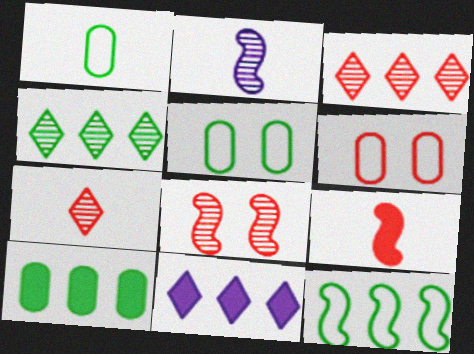[[1, 8, 11], 
[3, 6, 9], 
[4, 10, 12]]